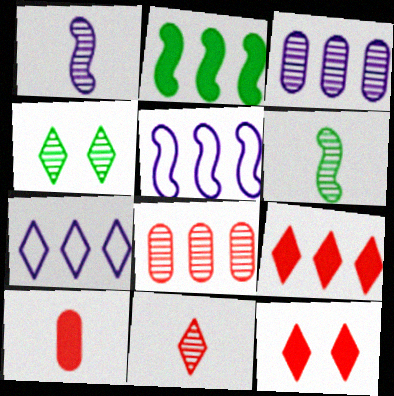[[1, 4, 8], 
[2, 7, 8], 
[4, 5, 10]]